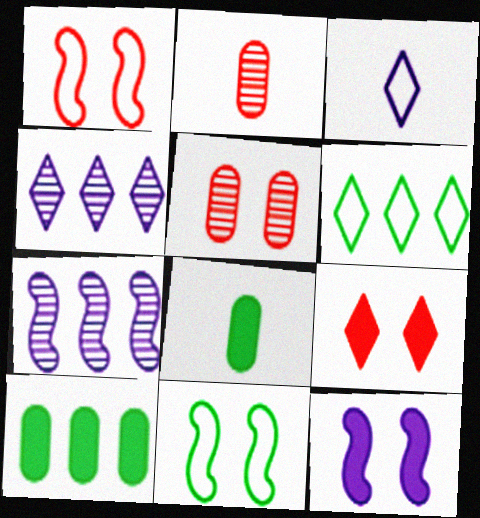[[1, 4, 8], 
[1, 5, 9], 
[2, 6, 12]]